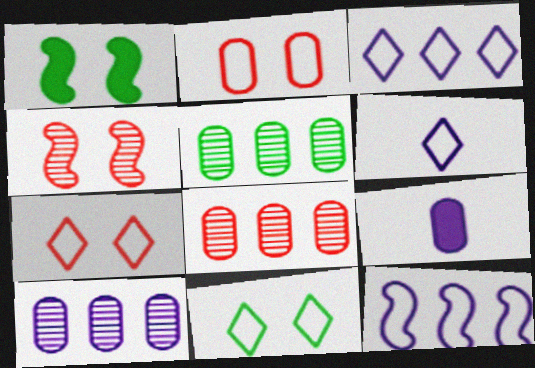[[1, 6, 8], 
[2, 5, 9], 
[5, 8, 10]]